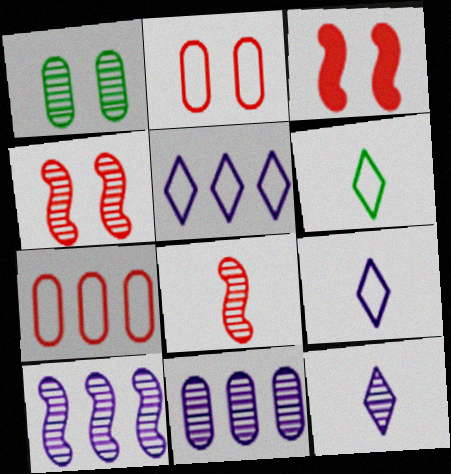[[3, 6, 11]]